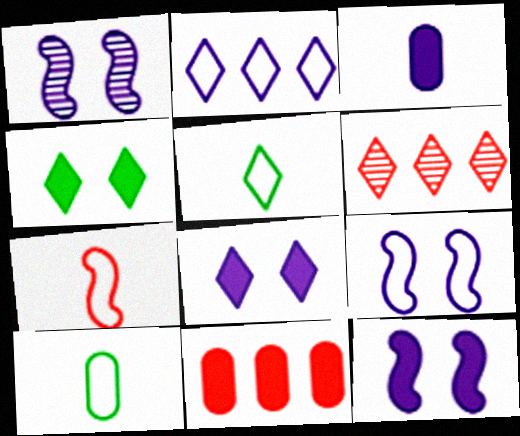[[1, 2, 3], 
[1, 5, 11], 
[1, 9, 12], 
[5, 6, 8], 
[6, 10, 12]]